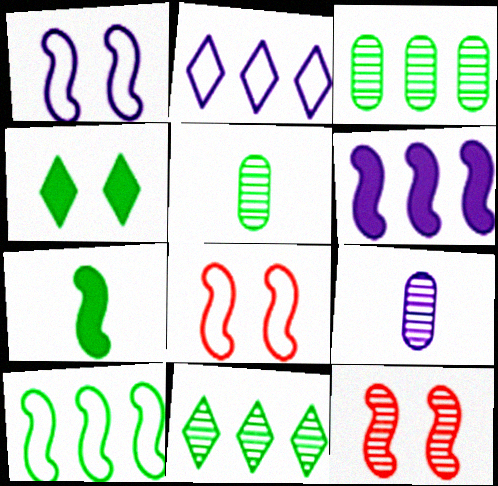[[4, 5, 10], 
[9, 11, 12]]